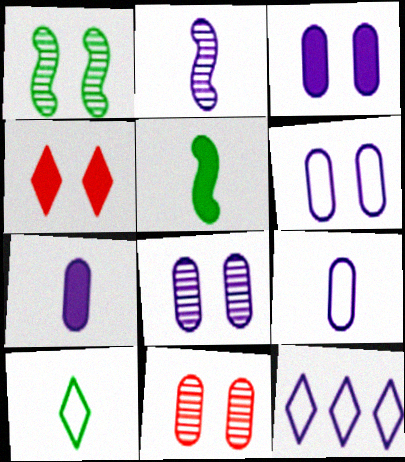[[1, 4, 6], 
[2, 3, 12], 
[3, 6, 8], 
[5, 11, 12]]